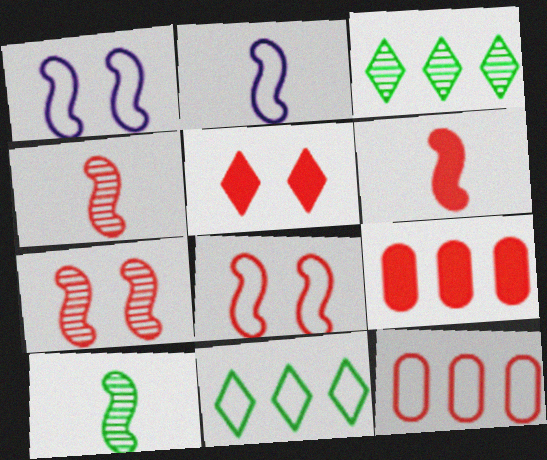[[2, 6, 10], 
[4, 5, 12], 
[5, 6, 9]]